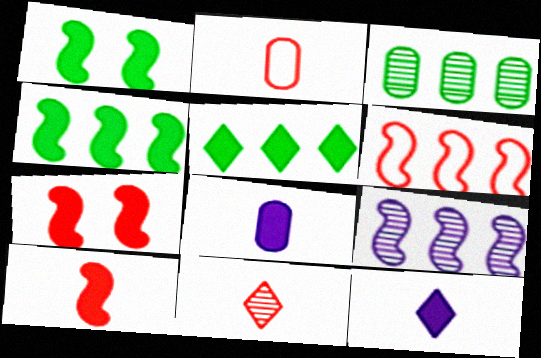[[2, 10, 11], 
[4, 6, 9], 
[5, 7, 8]]